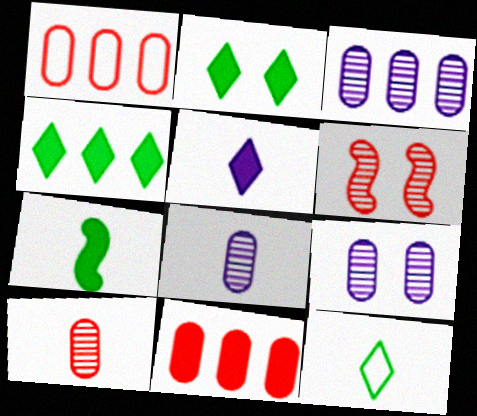[[3, 8, 9]]